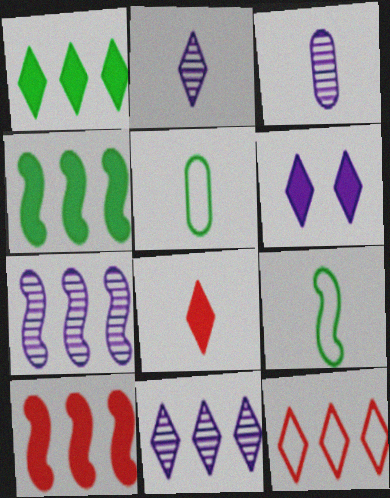[[1, 6, 8], 
[1, 11, 12], 
[3, 8, 9]]